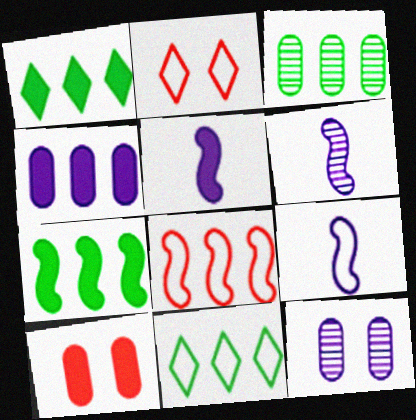[[1, 5, 10], 
[2, 3, 5], 
[3, 7, 11], 
[5, 6, 9], 
[6, 10, 11]]